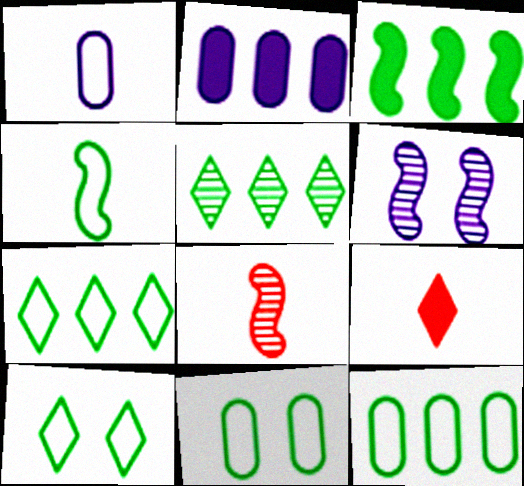[[2, 8, 10], 
[3, 5, 12], 
[4, 7, 11], 
[4, 10, 12], 
[6, 9, 12]]